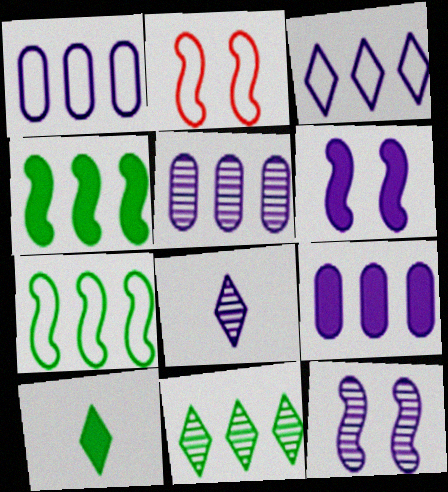[[1, 5, 9], 
[1, 6, 8], 
[2, 5, 10], 
[5, 8, 12]]